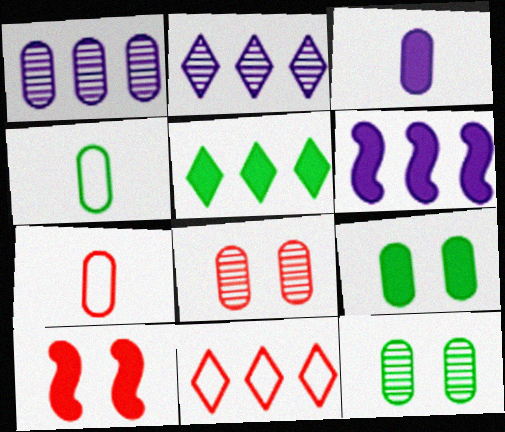[[1, 7, 9], 
[2, 4, 10], 
[2, 5, 11], 
[3, 5, 10]]